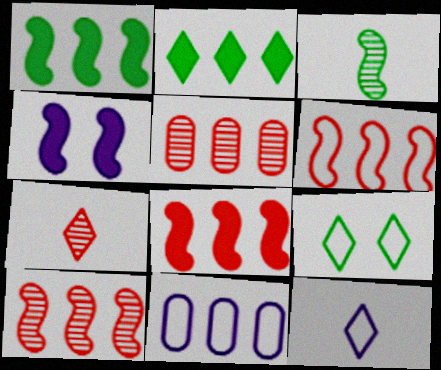[[2, 10, 11], 
[3, 4, 6], 
[6, 8, 10]]